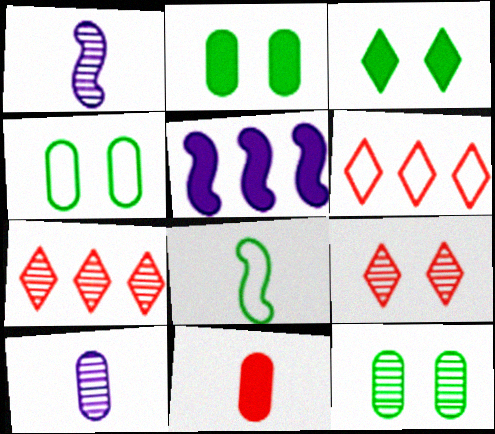[[1, 2, 6], 
[1, 7, 12], 
[2, 4, 12], 
[3, 5, 11]]